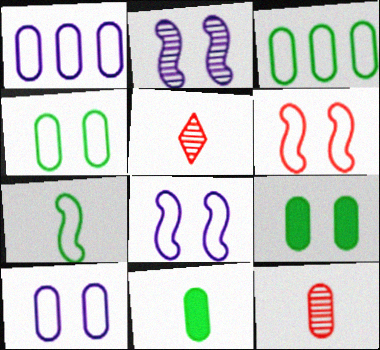[[1, 9, 12]]